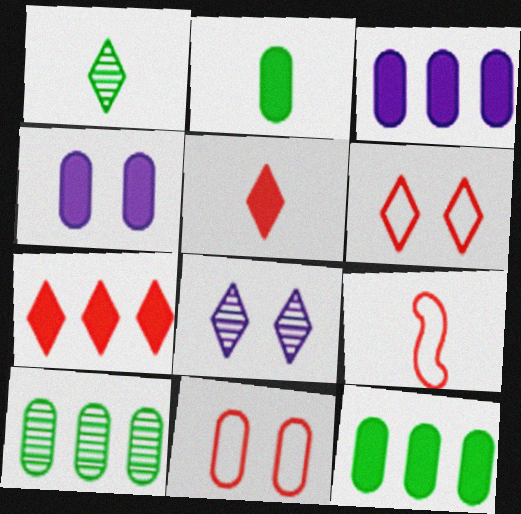[[8, 9, 12]]